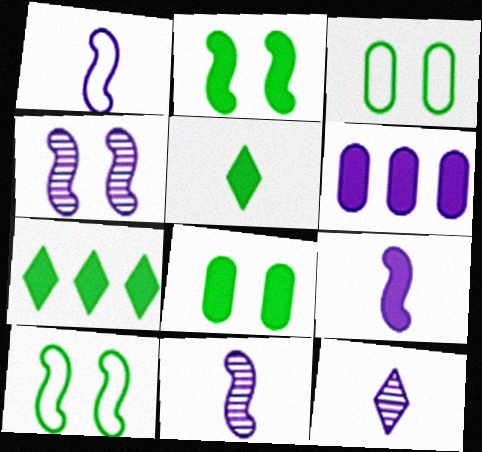[[1, 9, 11]]